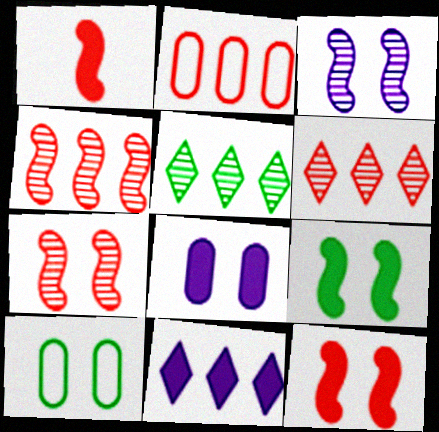[]